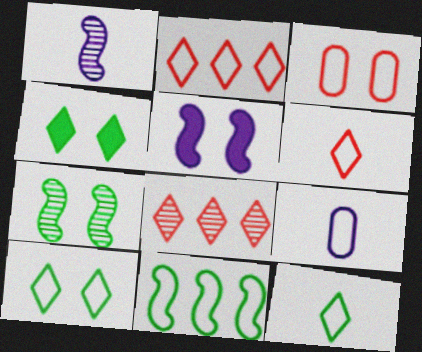[]